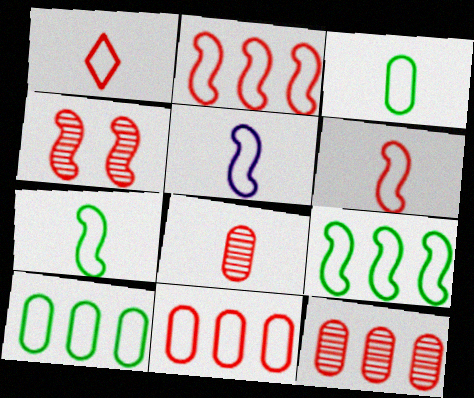[[1, 3, 5], 
[5, 6, 7]]